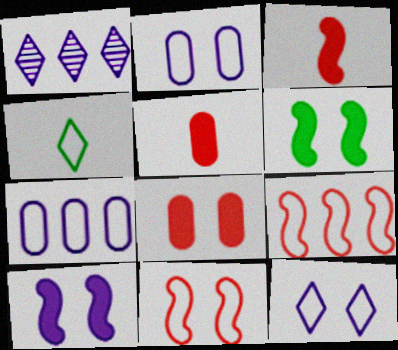[[2, 4, 9], 
[4, 7, 11]]